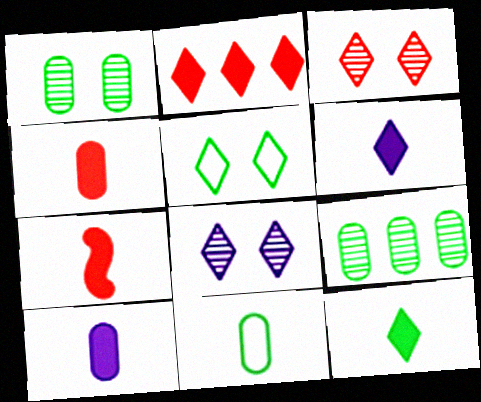[[7, 10, 12]]